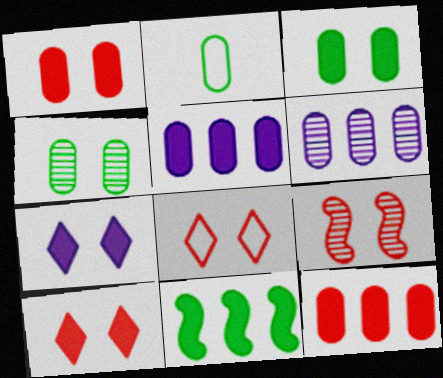[[1, 2, 6], 
[1, 8, 9]]